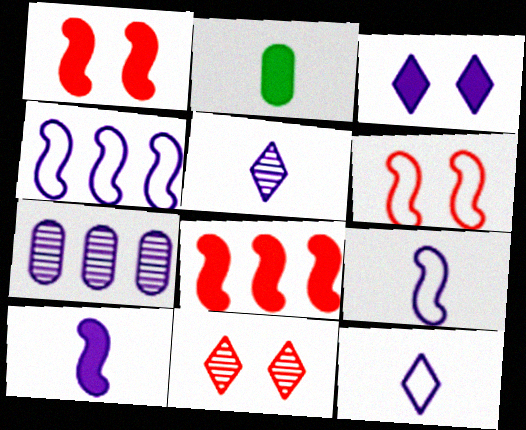[[2, 3, 8], 
[2, 4, 11], 
[3, 7, 9]]